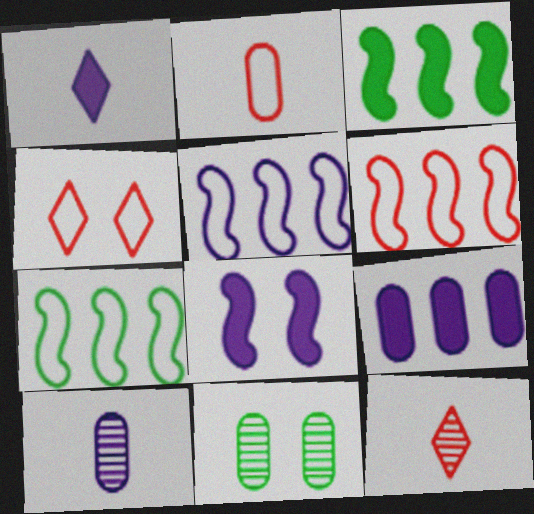[[1, 6, 11], 
[1, 8, 9], 
[2, 4, 6], 
[2, 9, 11], 
[3, 4, 10], 
[4, 8, 11], 
[5, 6, 7]]